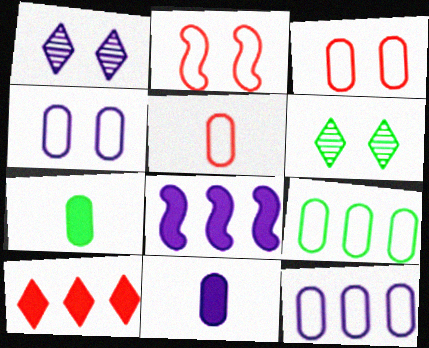[[4, 5, 9], 
[5, 6, 8]]